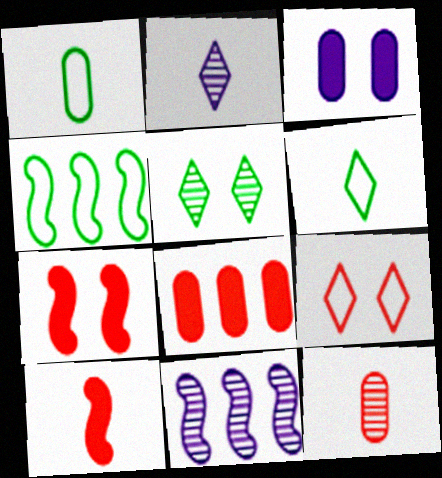[[1, 2, 10], 
[5, 11, 12]]